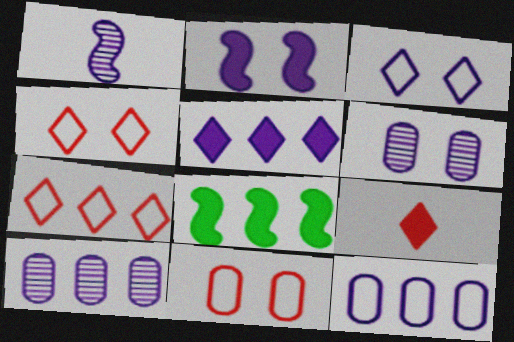[[2, 3, 6], 
[7, 8, 10]]